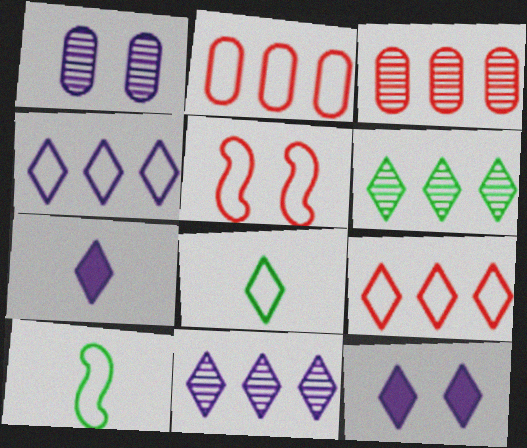[[3, 10, 12]]